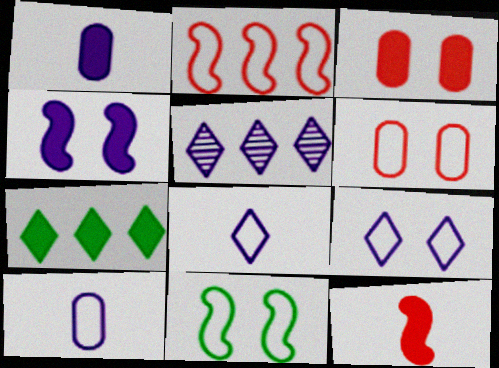[[4, 5, 10], 
[6, 9, 11]]